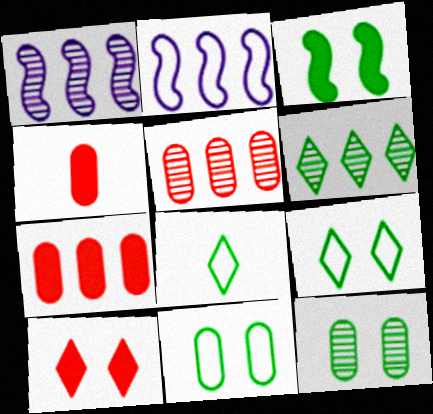[[1, 4, 9], 
[1, 5, 6], 
[2, 6, 7], 
[3, 9, 12]]